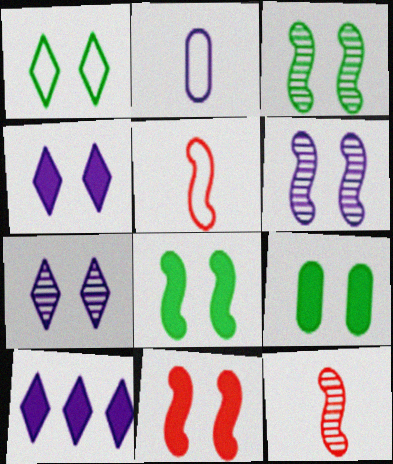[[1, 3, 9], 
[2, 6, 10], 
[4, 9, 11]]